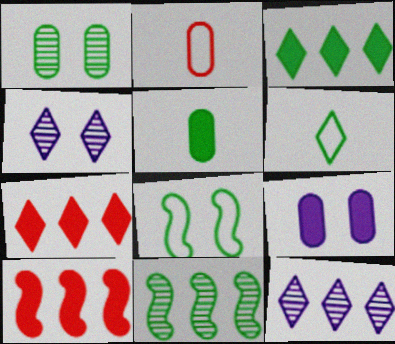[[4, 6, 7]]